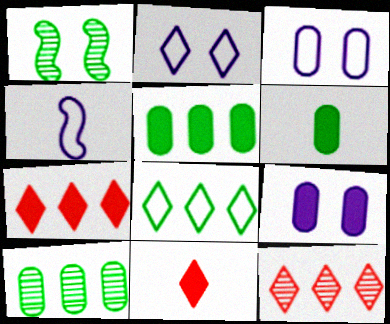[[1, 6, 8]]